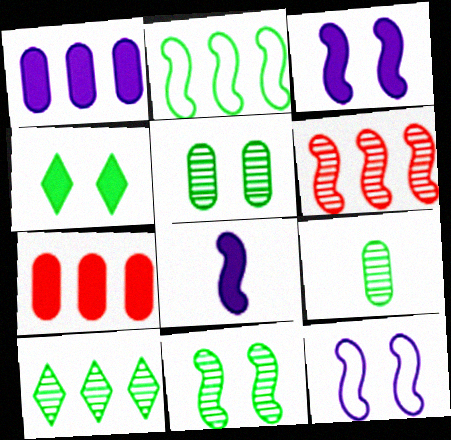[[2, 4, 9], 
[4, 7, 8], 
[9, 10, 11]]